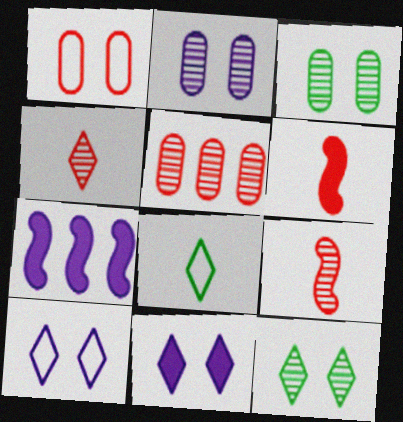[]